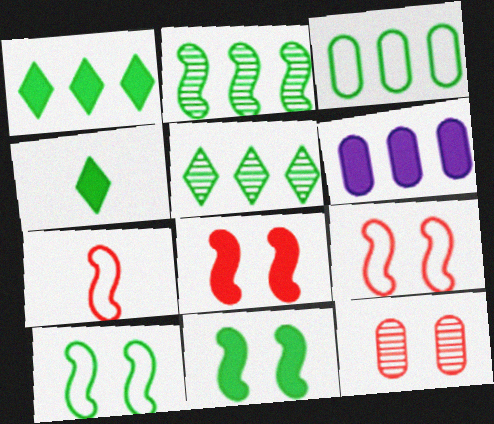[[1, 2, 3], 
[4, 6, 8]]